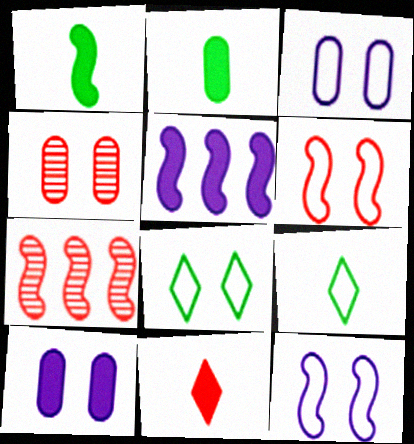[[1, 7, 12], 
[3, 6, 8], 
[4, 5, 9], 
[7, 9, 10]]